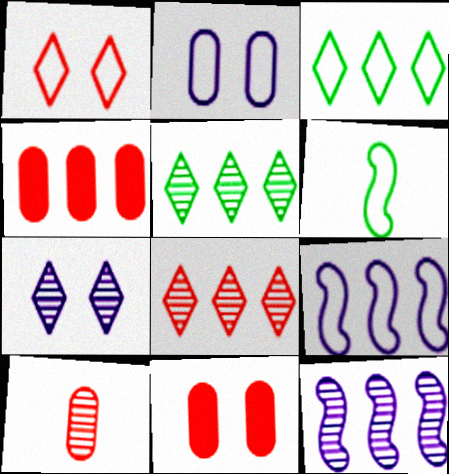[[3, 4, 12], 
[4, 5, 9], 
[4, 6, 7]]